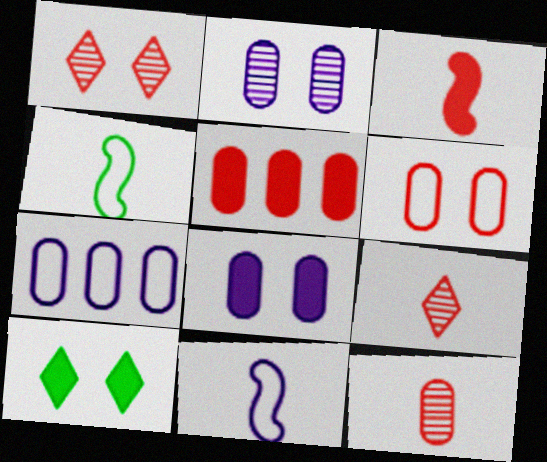[[5, 6, 12]]